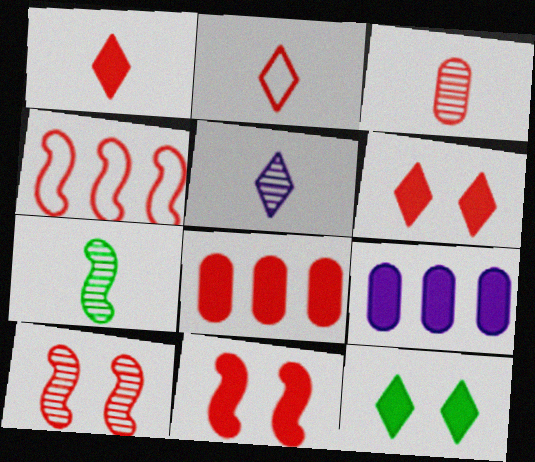[[1, 8, 11], 
[2, 8, 10], 
[3, 4, 6], 
[3, 5, 7]]